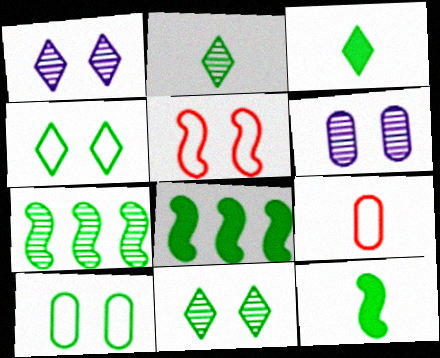[[1, 8, 9], 
[2, 8, 10], 
[3, 7, 10]]